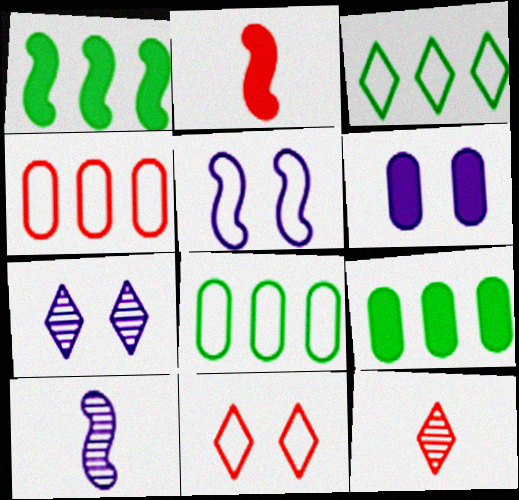[[2, 7, 8], 
[5, 6, 7], 
[5, 9, 12], 
[9, 10, 11]]